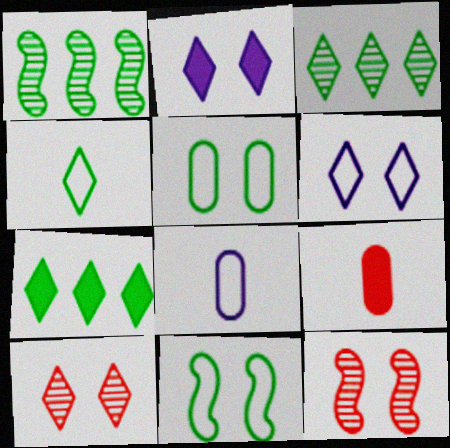[[1, 6, 9], 
[2, 5, 12], 
[7, 8, 12]]